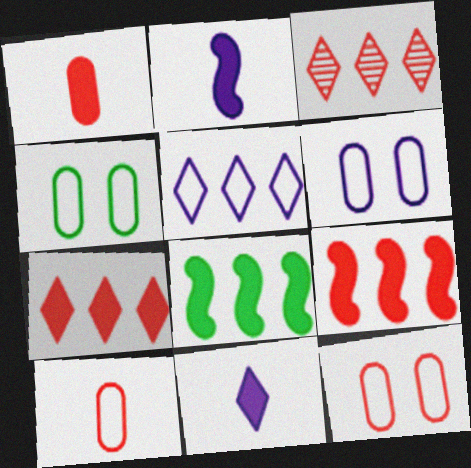[[2, 3, 4], 
[4, 6, 12]]